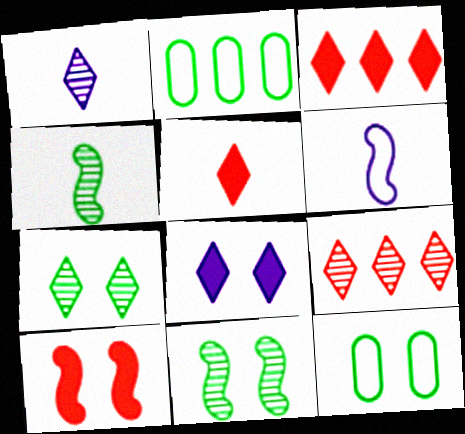[[1, 2, 10], 
[1, 7, 9]]